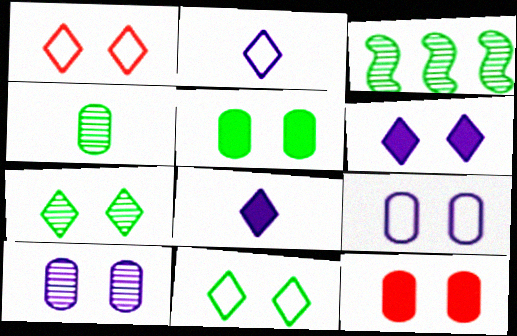[[1, 6, 7], 
[2, 3, 12], 
[3, 4, 7]]